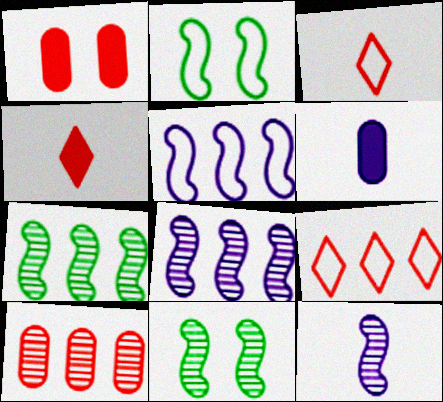[[6, 9, 11]]